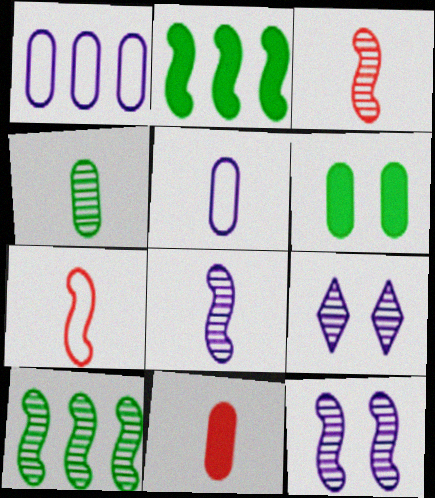[[2, 7, 12], 
[3, 10, 12], 
[4, 5, 11]]